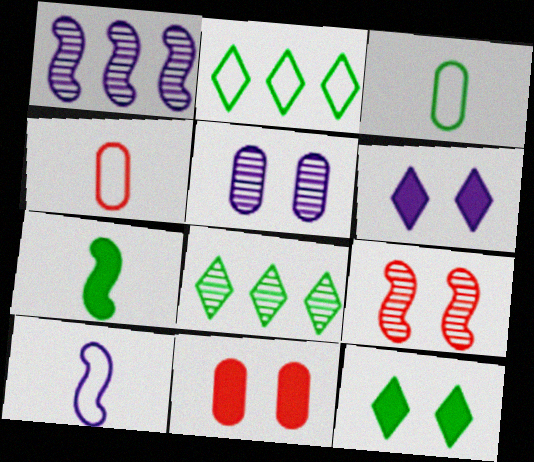[[1, 4, 12], 
[8, 10, 11]]